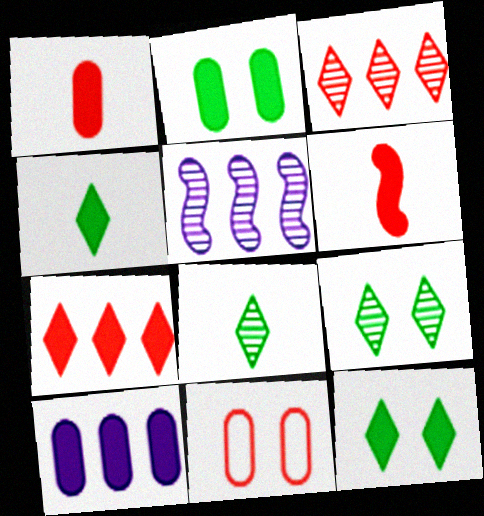[[1, 2, 10], 
[3, 6, 11], 
[4, 5, 11], 
[6, 10, 12]]